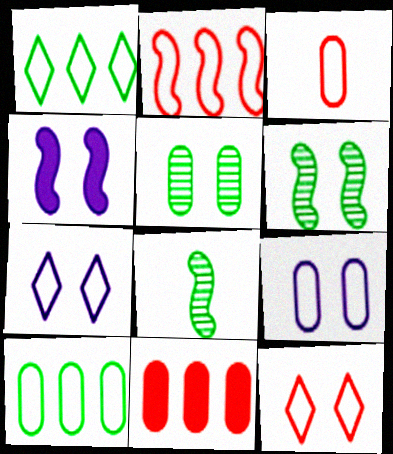[[2, 3, 12], 
[2, 4, 8], 
[3, 9, 10], 
[4, 5, 12], 
[7, 8, 11]]